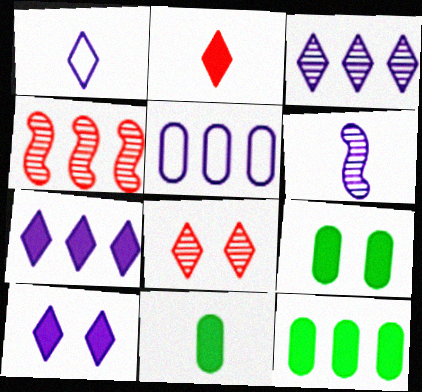[[1, 3, 10], 
[1, 4, 9], 
[5, 6, 10], 
[9, 11, 12]]